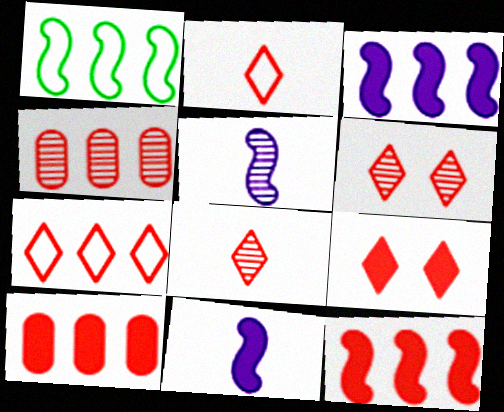[[4, 7, 12], 
[7, 8, 9]]